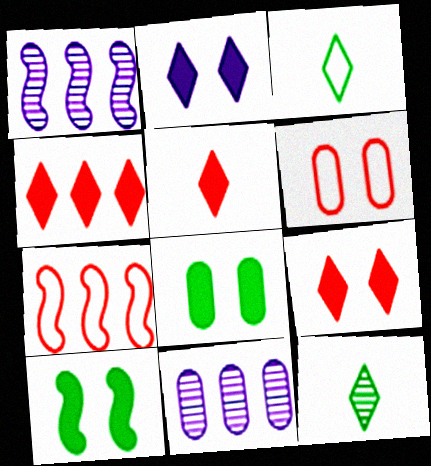[[4, 5, 9]]